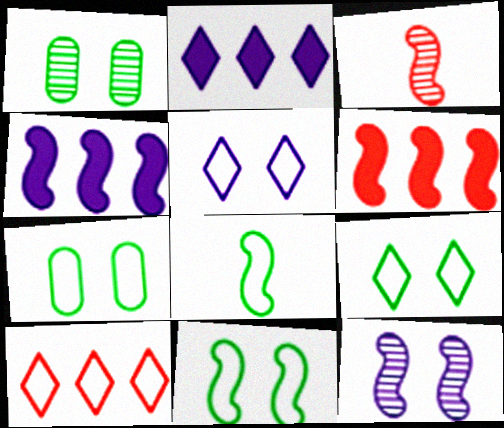[[2, 3, 7], 
[3, 4, 11], 
[6, 8, 12], 
[7, 9, 11]]